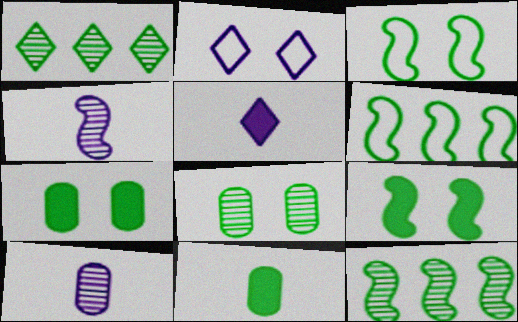[[1, 3, 11]]